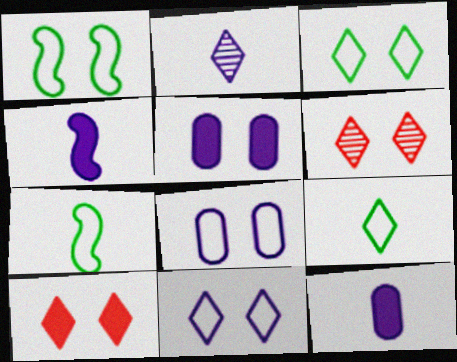[[1, 5, 6]]